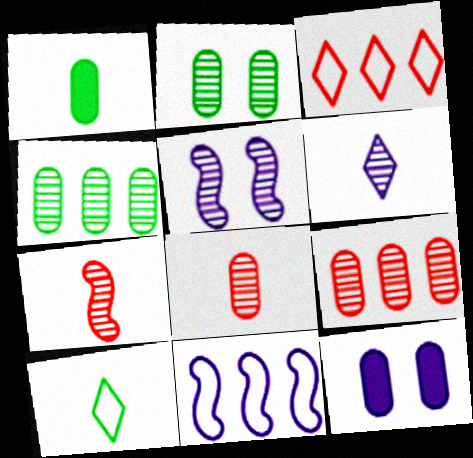[[1, 3, 5], 
[6, 11, 12]]